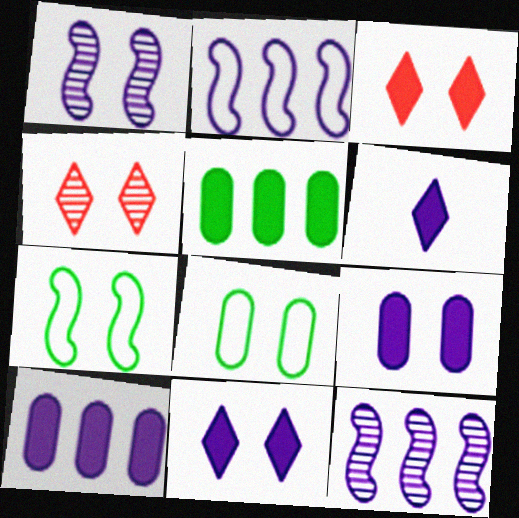[[1, 3, 8], 
[4, 7, 9]]